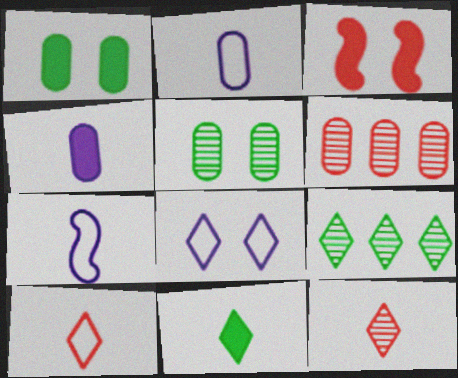[[1, 2, 6], 
[2, 3, 9], 
[3, 5, 8], 
[3, 6, 10]]